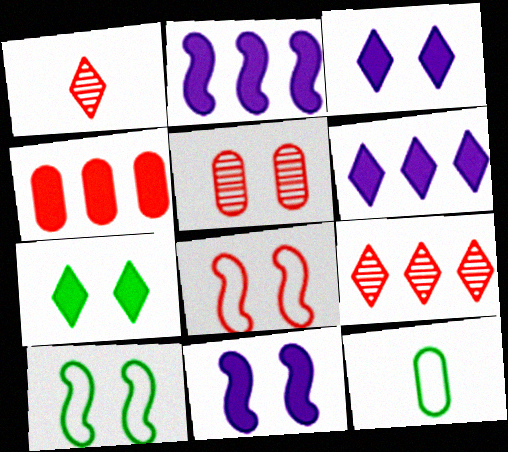[[1, 4, 8], 
[3, 5, 10], 
[9, 11, 12]]